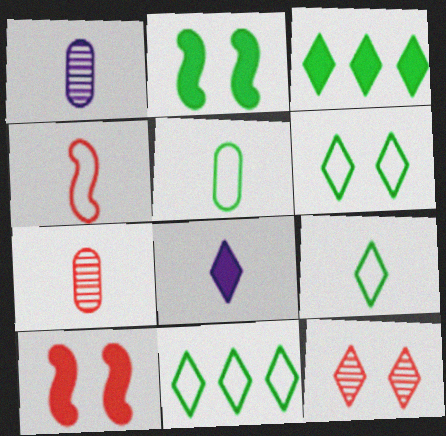[[1, 10, 11], 
[6, 9, 11], 
[8, 11, 12]]